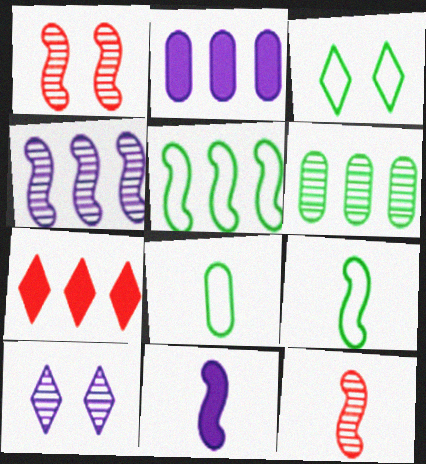[[1, 5, 11], 
[2, 3, 12], 
[3, 5, 8], 
[6, 10, 12], 
[9, 11, 12]]